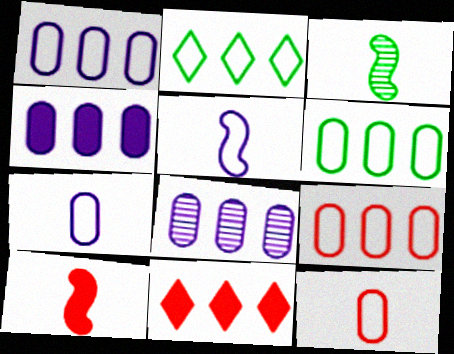[[1, 4, 8], 
[1, 6, 9], 
[3, 5, 10]]